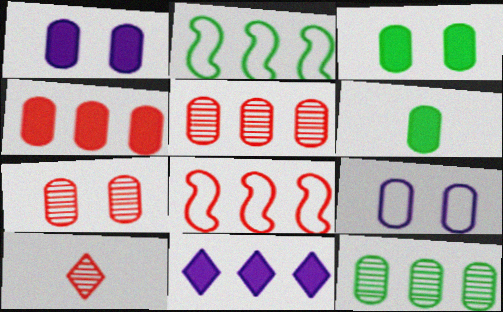[[1, 2, 10], 
[1, 4, 6], 
[2, 5, 11], 
[3, 7, 9], 
[5, 6, 9], 
[8, 11, 12]]